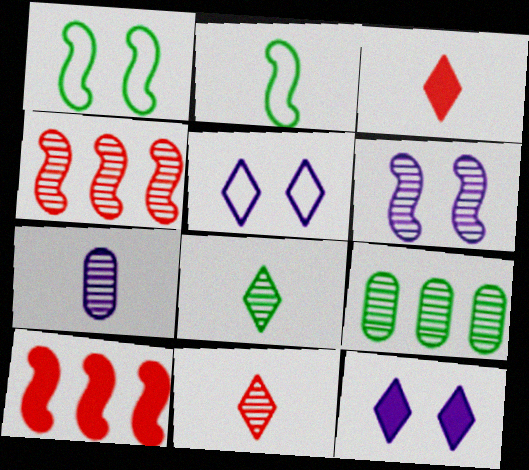[[2, 3, 7], 
[2, 6, 10], 
[6, 9, 11]]